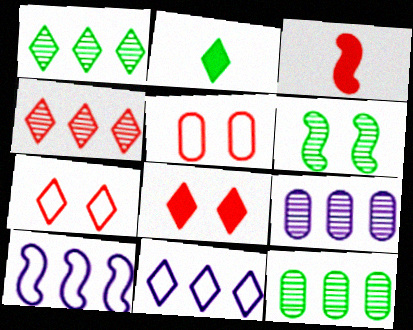[[3, 4, 5], 
[3, 6, 10]]